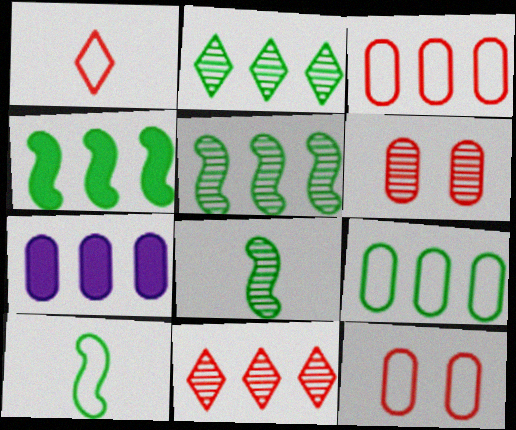[[2, 4, 9]]